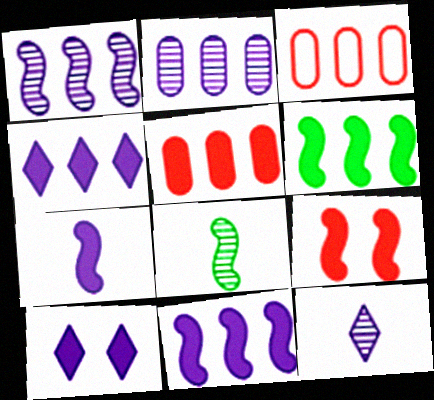[[3, 8, 10], 
[4, 5, 6], 
[6, 7, 9]]